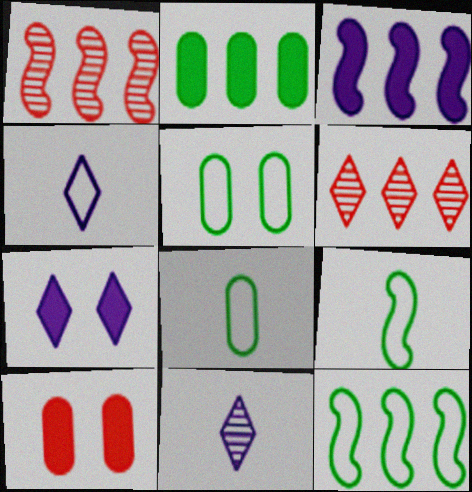[[1, 3, 12], 
[1, 7, 8], 
[10, 11, 12]]